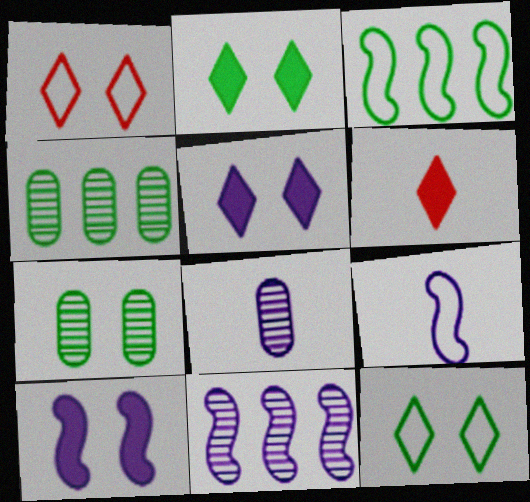[[1, 7, 10], 
[9, 10, 11]]